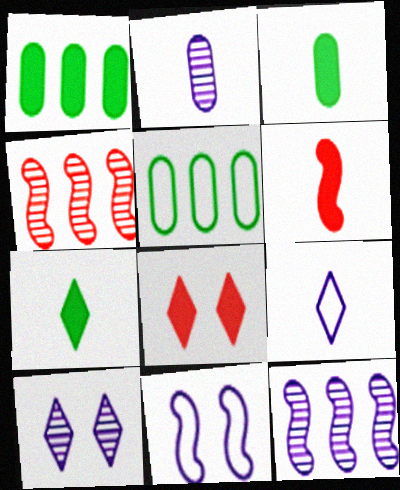[[2, 10, 12], 
[5, 6, 10]]